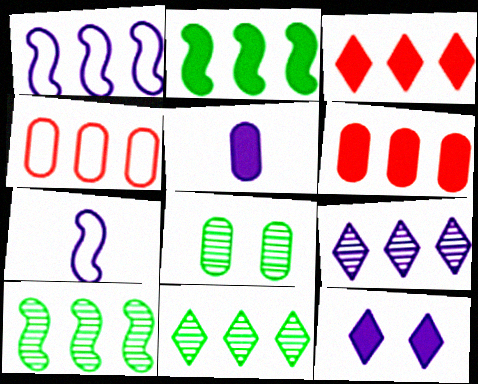[[1, 6, 11], 
[2, 4, 9], 
[3, 7, 8], 
[4, 5, 8]]